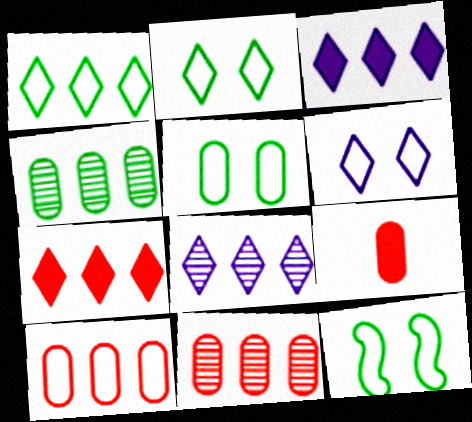[[1, 7, 8], 
[2, 5, 12], 
[8, 9, 12]]